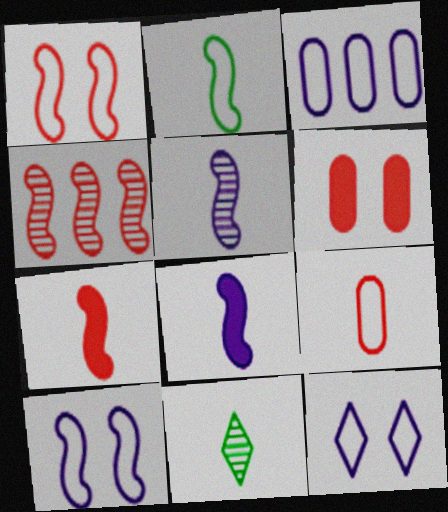[[1, 4, 7], 
[2, 5, 7], 
[8, 9, 11]]